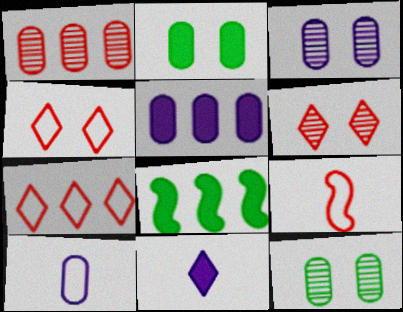[[1, 2, 10], 
[3, 5, 10], 
[6, 8, 10]]